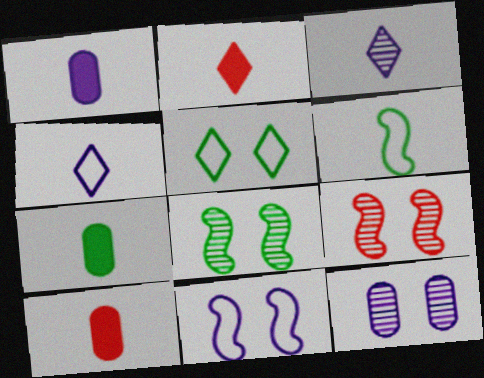[[1, 7, 10], 
[3, 6, 10]]